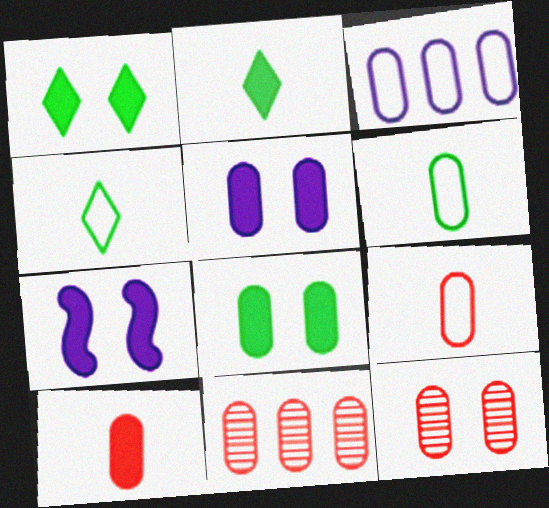[[4, 7, 11], 
[5, 6, 11]]